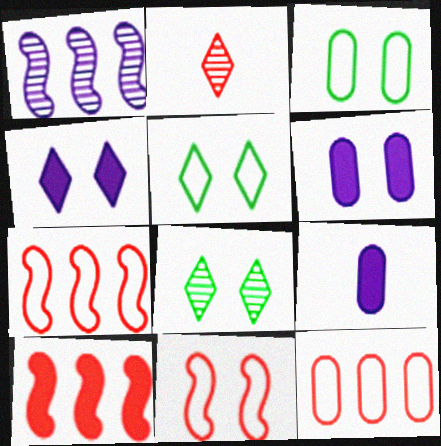[[6, 8, 11], 
[7, 8, 9]]